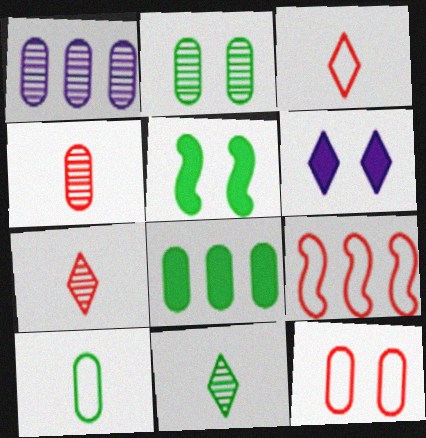[[1, 2, 4], 
[1, 3, 5], 
[2, 8, 10], 
[3, 9, 12]]